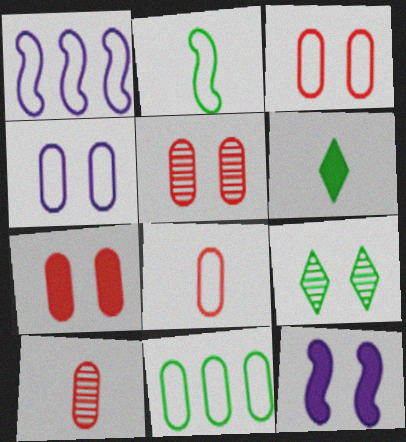[[1, 5, 6], 
[3, 5, 7], 
[3, 9, 12], 
[4, 8, 11]]